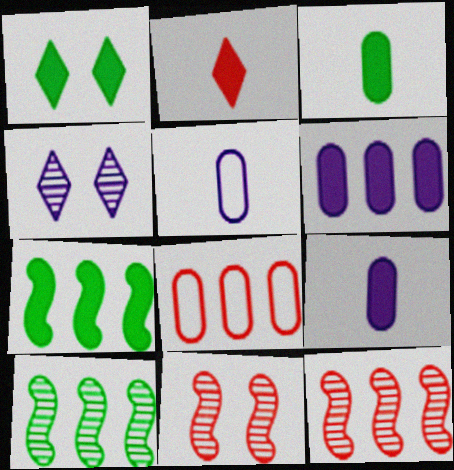[[1, 3, 7], 
[1, 5, 12], 
[2, 8, 11]]